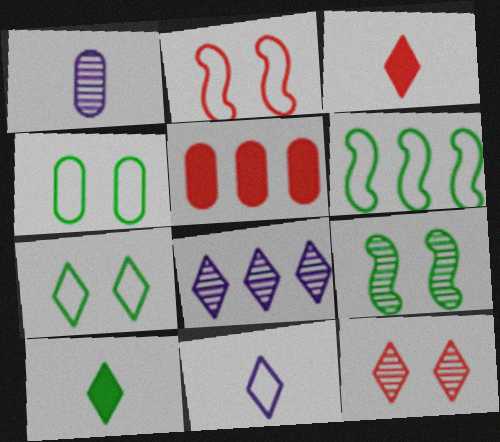[[1, 4, 5], 
[3, 7, 8], 
[5, 6, 8], 
[5, 9, 11]]